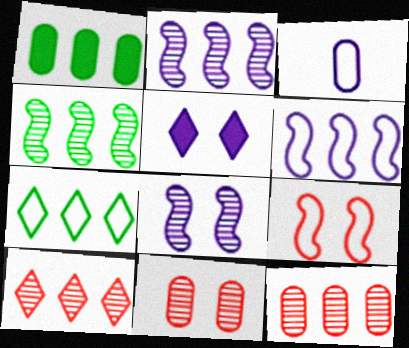[[1, 3, 11], 
[1, 4, 7], 
[1, 6, 10], 
[2, 3, 5], 
[3, 7, 9]]